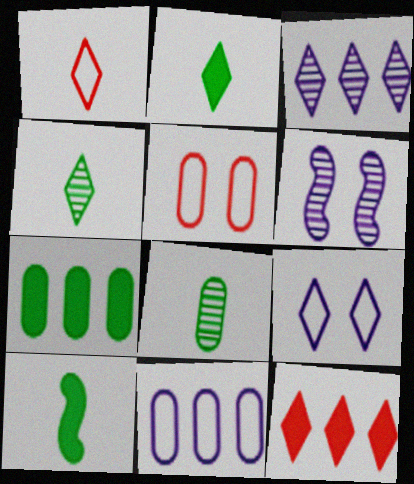[[1, 6, 7], 
[3, 5, 10], 
[4, 9, 12]]